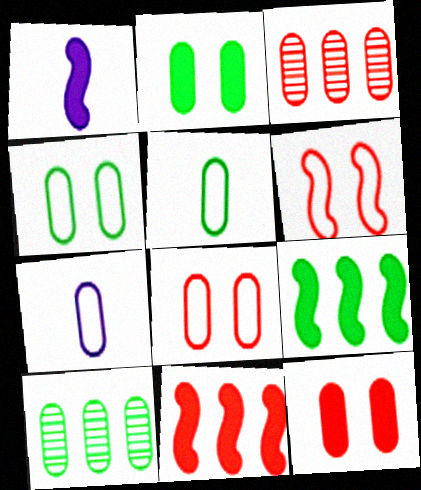[[2, 3, 7], 
[2, 5, 10], 
[7, 10, 12]]